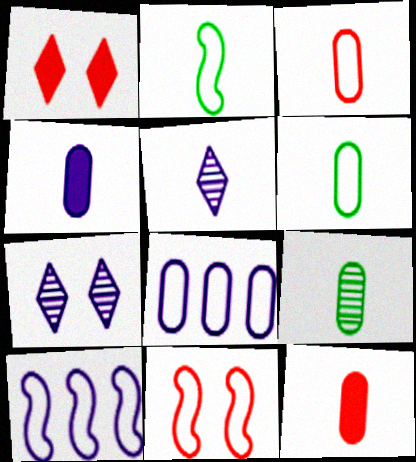[[1, 9, 10], 
[2, 5, 12], 
[2, 10, 11], 
[3, 4, 9], 
[4, 7, 10]]